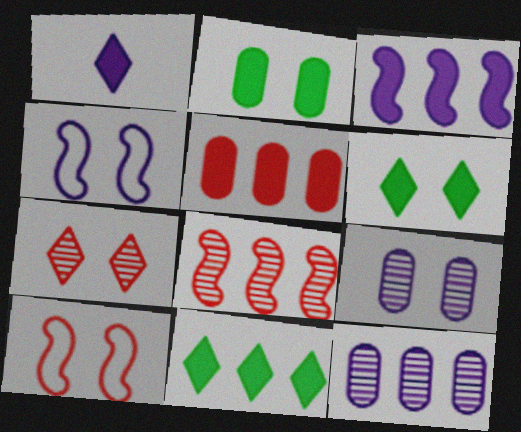[[1, 4, 12], 
[2, 4, 7], 
[3, 5, 11], 
[6, 9, 10]]